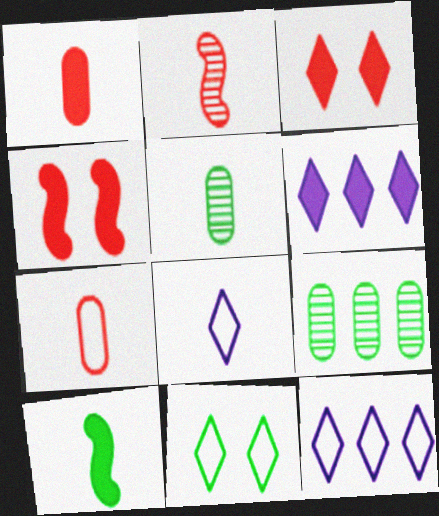[[4, 5, 12], 
[4, 8, 9], 
[9, 10, 11]]